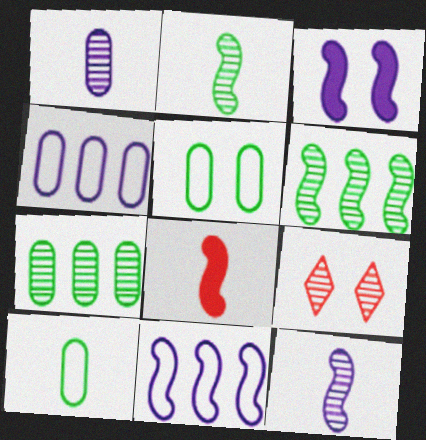[[1, 6, 9], 
[3, 5, 9], 
[3, 11, 12], 
[7, 9, 12]]